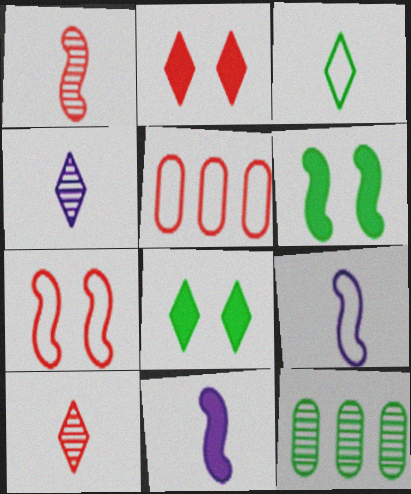[[1, 2, 5], 
[2, 9, 12], 
[3, 6, 12], 
[4, 5, 6]]